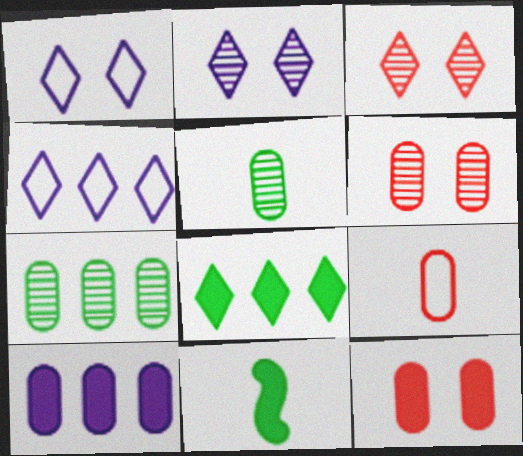[[4, 6, 11]]